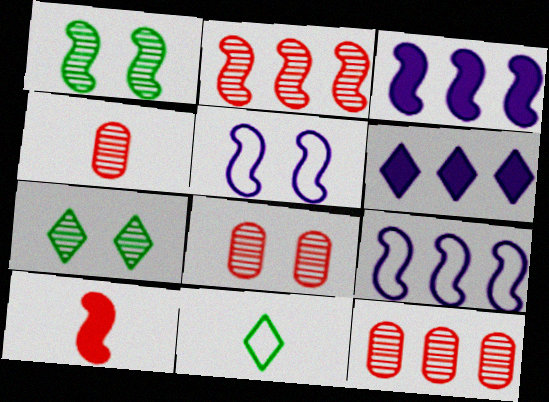[[1, 9, 10], 
[3, 8, 11], 
[4, 8, 12]]